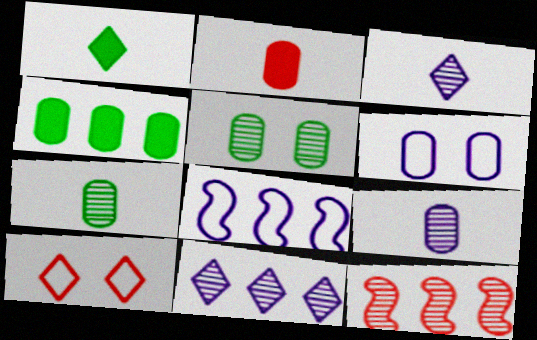[[1, 6, 12], 
[1, 10, 11], 
[2, 10, 12], 
[3, 5, 12]]